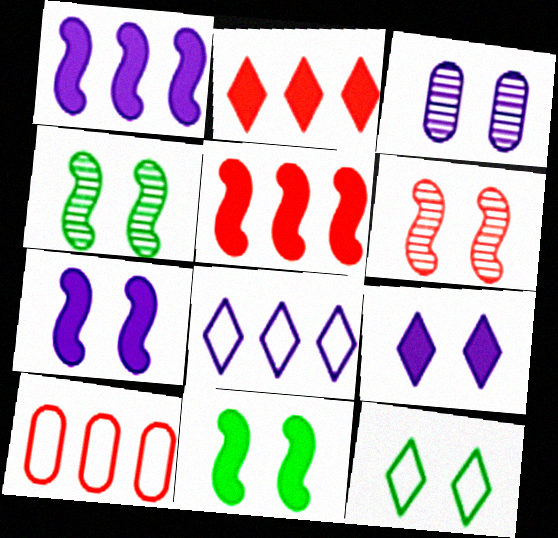[]